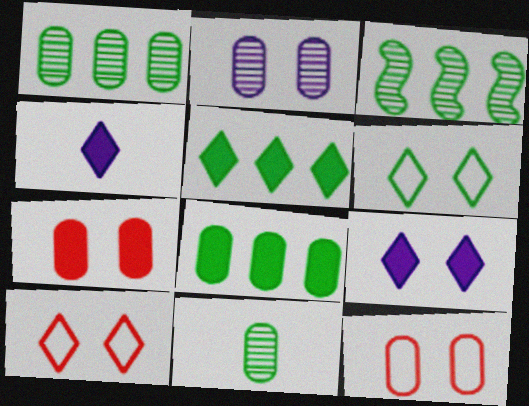[[3, 4, 12]]